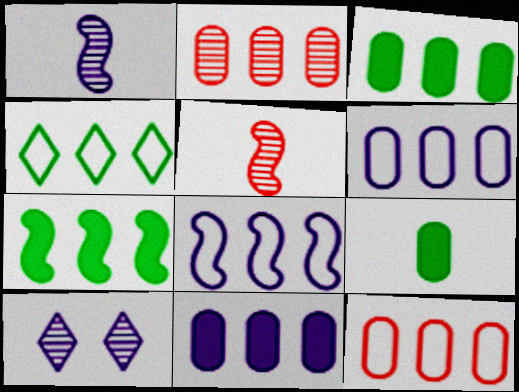[[2, 3, 6], 
[4, 8, 12]]